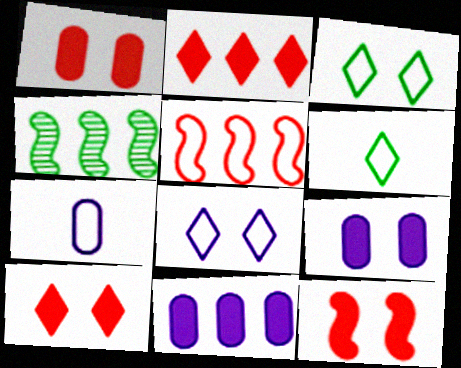[[1, 10, 12], 
[3, 5, 7], 
[4, 7, 10]]